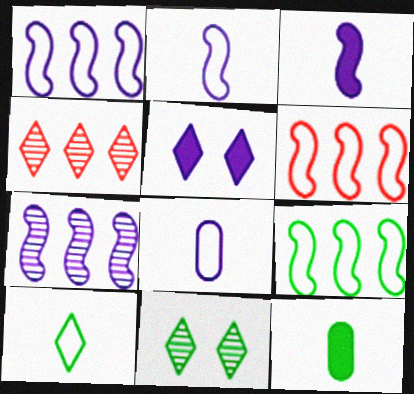[[1, 6, 9], 
[4, 5, 10], 
[5, 7, 8], 
[9, 11, 12]]